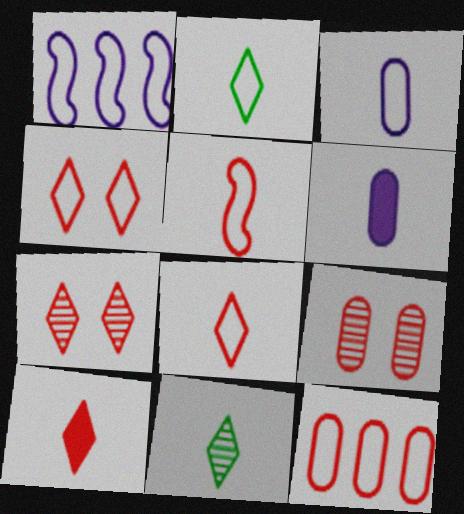[[2, 3, 5], 
[4, 5, 12], 
[5, 6, 11]]